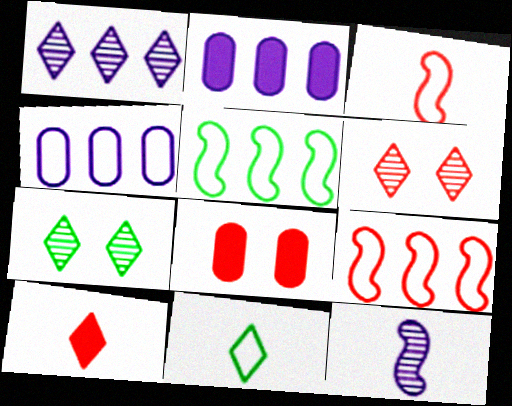[[2, 3, 7]]